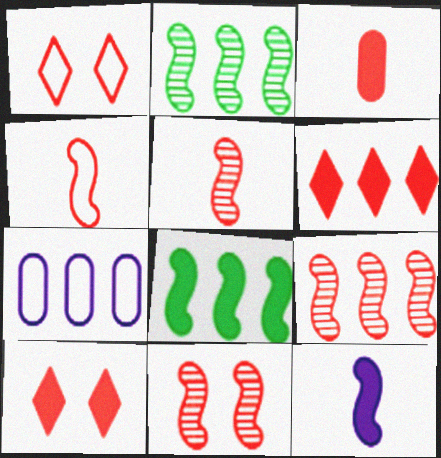[[1, 3, 9], 
[2, 6, 7], 
[5, 9, 11]]